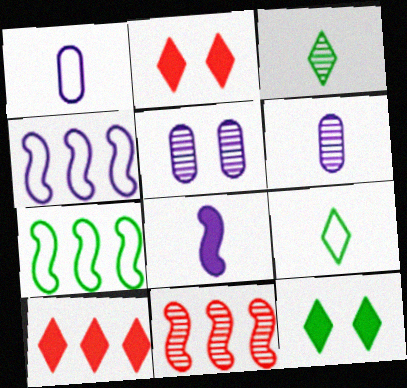[[1, 11, 12], 
[2, 6, 7], 
[3, 5, 11]]